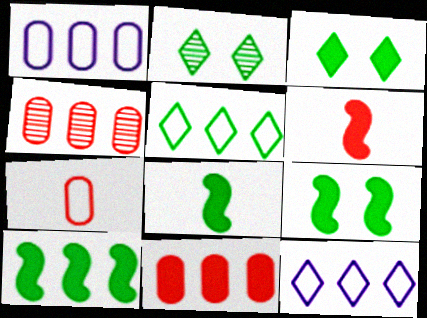[[1, 2, 6], 
[4, 10, 12], 
[8, 9, 10]]